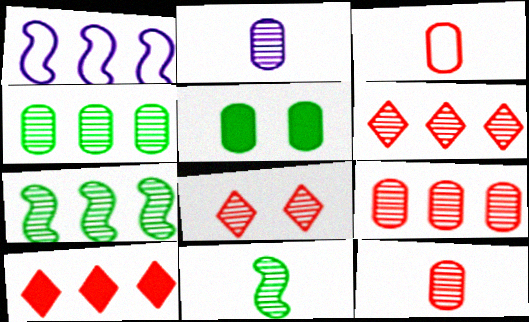[[1, 4, 10], 
[2, 7, 8]]